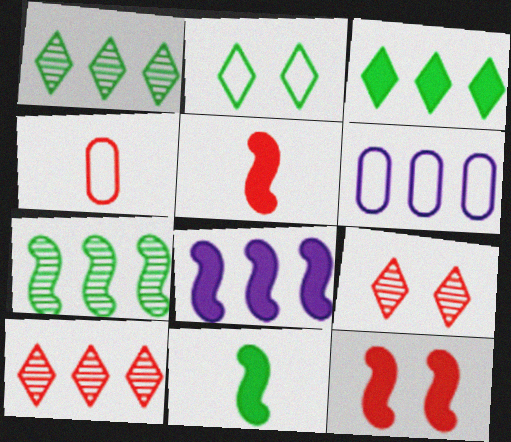[[4, 10, 12], 
[6, 9, 11], 
[8, 11, 12]]